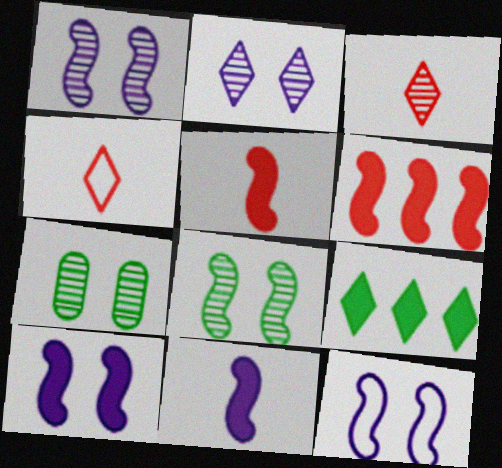[[1, 10, 12], 
[2, 4, 9]]